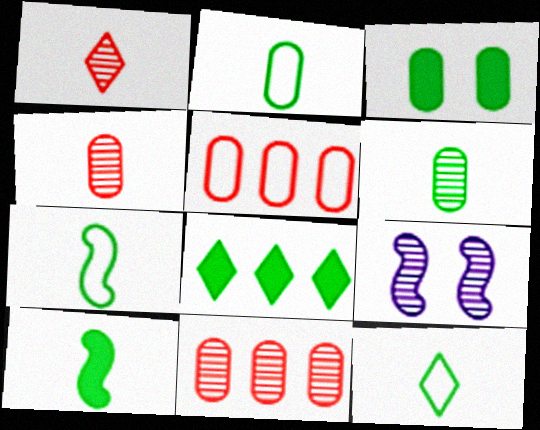[[2, 7, 12], 
[3, 8, 10], 
[6, 10, 12]]